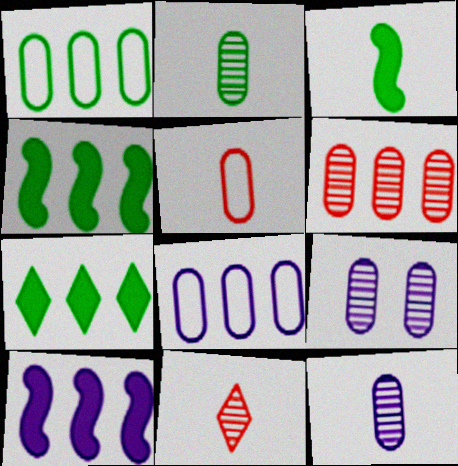[[2, 6, 9]]